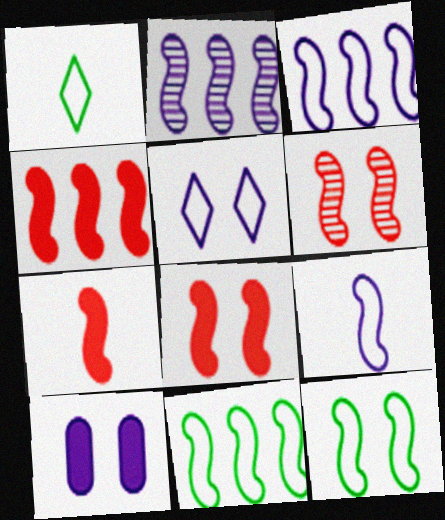[[2, 4, 11], 
[2, 7, 12], 
[4, 7, 8]]